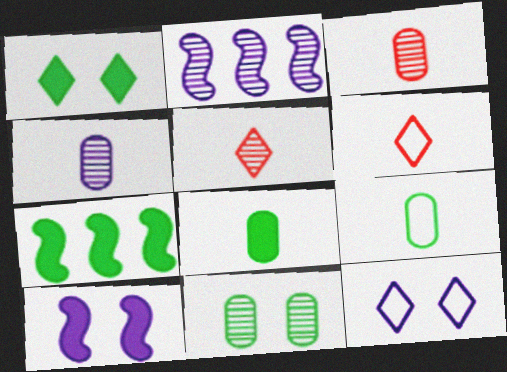[[1, 7, 8], 
[2, 5, 11], 
[3, 7, 12]]